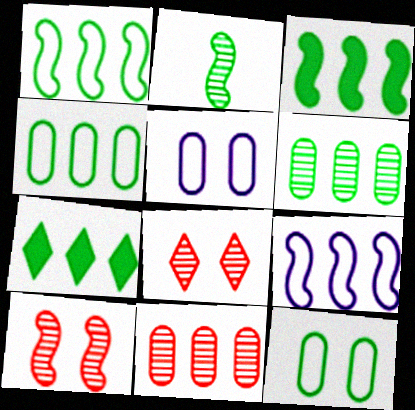[[1, 6, 7], 
[2, 7, 12], 
[7, 9, 11]]